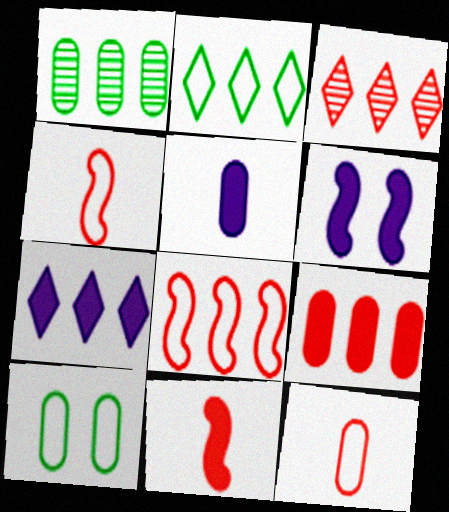[[1, 7, 8], 
[2, 3, 7], 
[3, 8, 9], 
[5, 6, 7]]